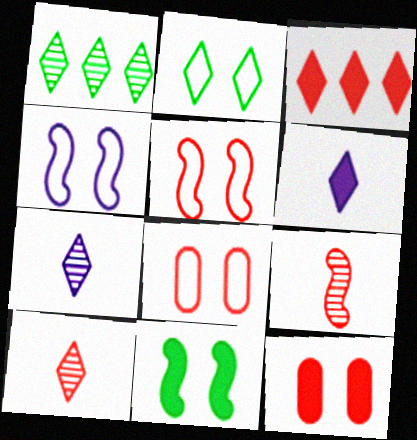[[2, 3, 7], 
[2, 4, 8], 
[3, 8, 9]]